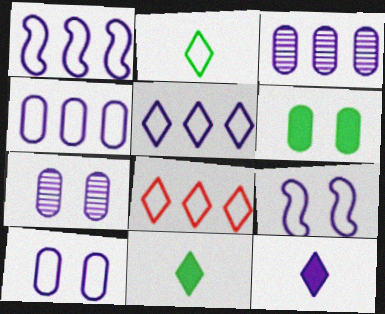[[1, 4, 5], 
[1, 7, 12], 
[3, 9, 12]]